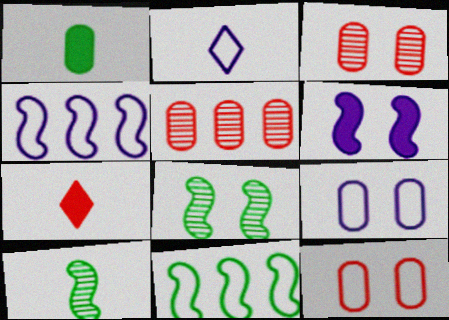[[1, 5, 9], 
[2, 4, 9], 
[2, 11, 12]]